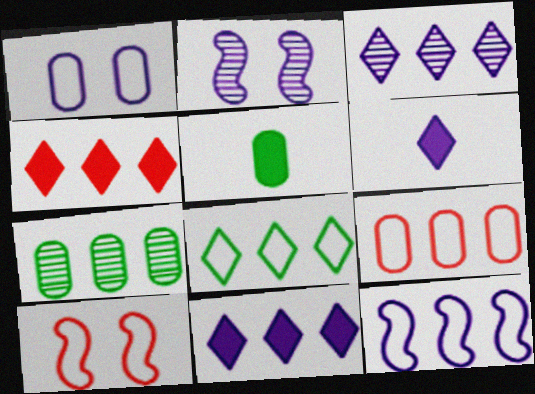[[3, 4, 8], 
[3, 5, 10], 
[4, 7, 12], 
[6, 7, 10], 
[8, 9, 12]]